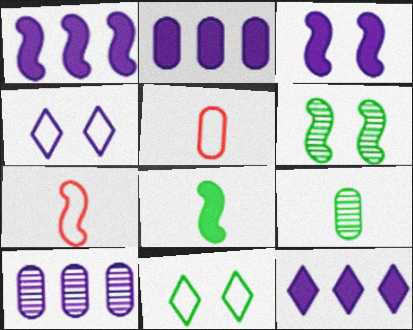[[1, 2, 12], 
[1, 6, 7], 
[5, 6, 12]]